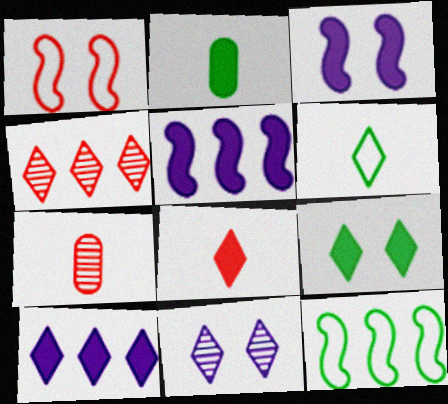[[8, 9, 10]]